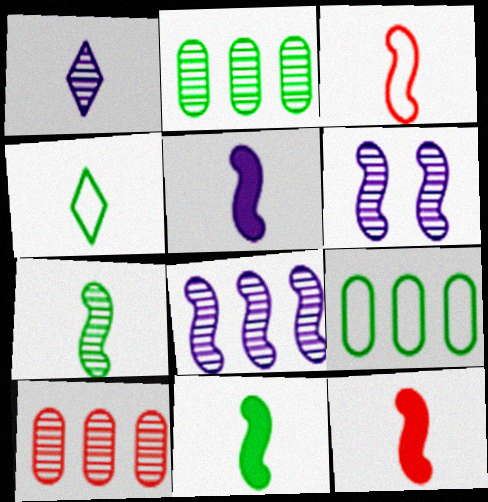[[3, 5, 7], 
[5, 11, 12]]